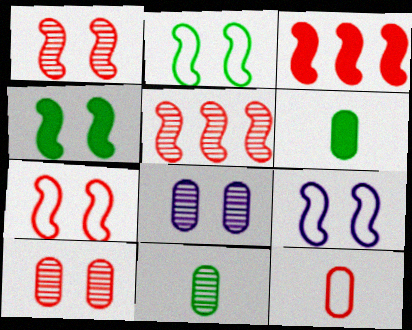[[1, 4, 9], 
[2, 7, 9]]